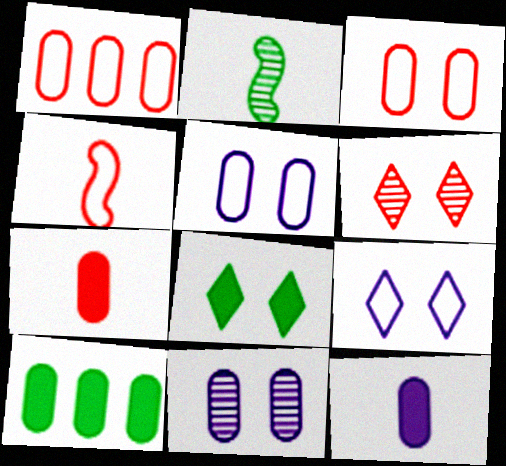[[6, 8, 9]]